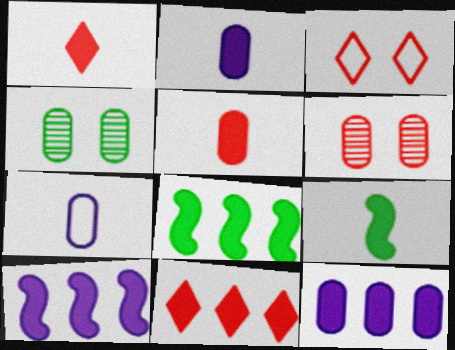[[1, 2, 9], 
[8, 11, 12]]